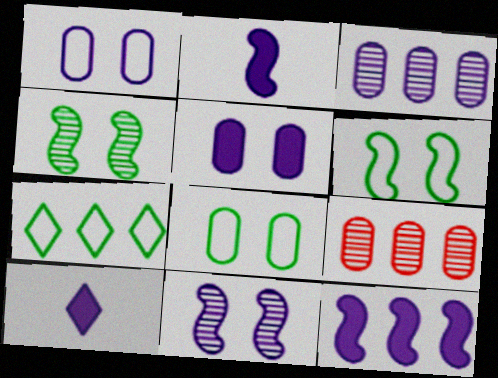[[5, 10, 12], 
[6, 9, 10], 
[7, 9, 12]]